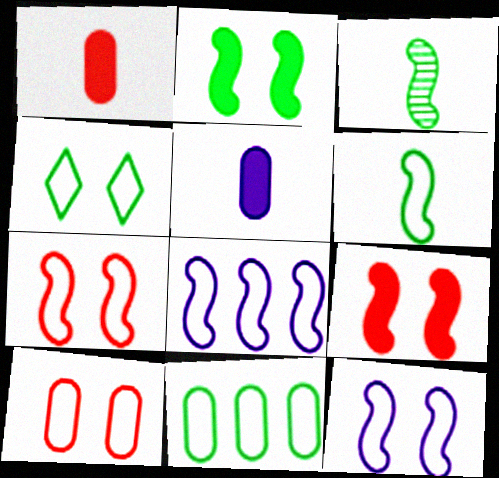[[3, 8, 9], 
[4, 6, 11], 
[4, 10, 12], 
[6, 7, 8]]